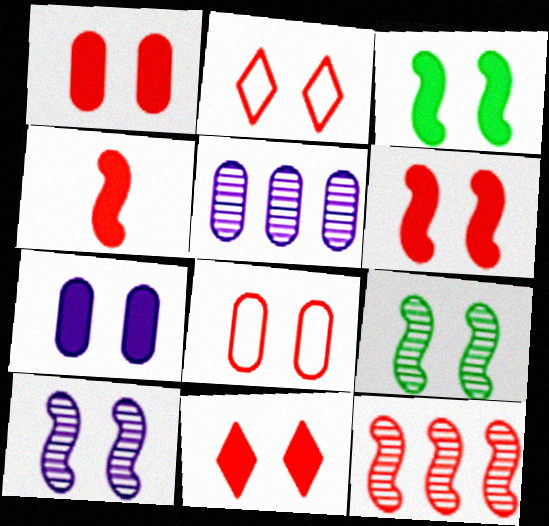[[1, 6, 11], 
[2, 7, 9], 
[3, 7, 11]]